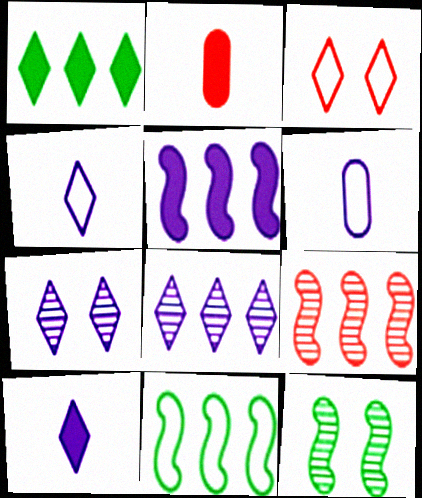[[2, 3, 9], 
[2, 7, 11], 
[3, 6, 11], 
[5, 6, 7], 
[5, 9, 11]]